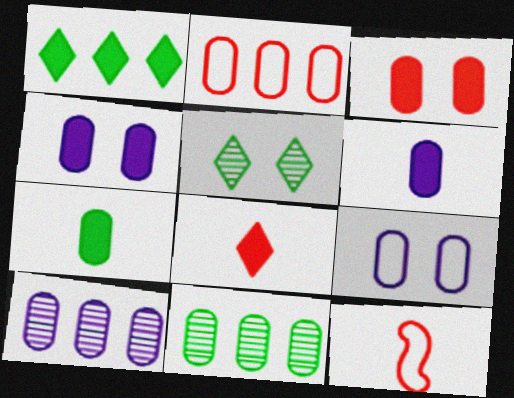[[6, 9, 10]]